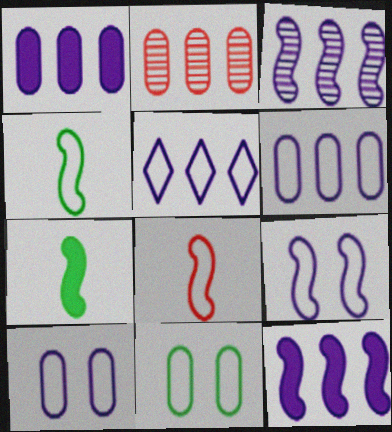[[1, 3, 5], 
[5, 8, 11]]